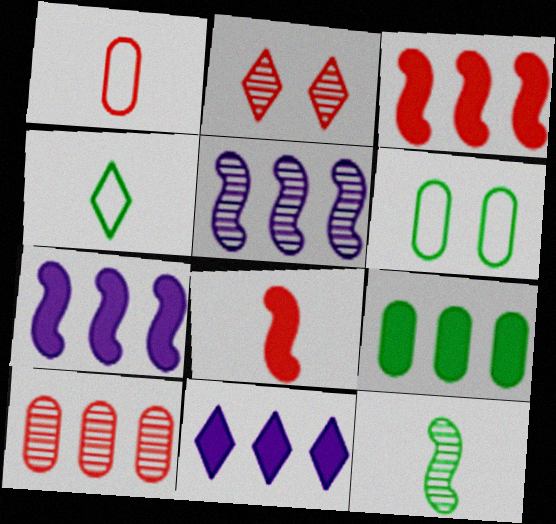[[1, 2, 3], 
[2, 4, 11], 
[3, 9, 11]]